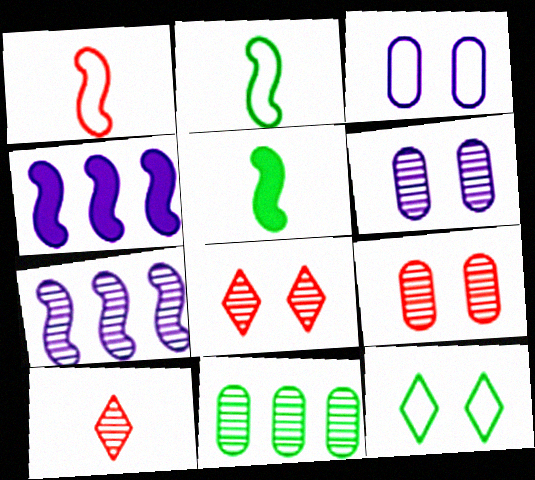[[5, 11, 12]]